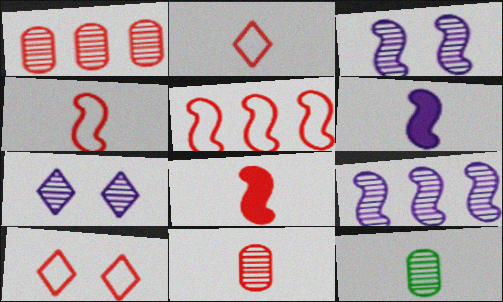[[1, 8, 10], 
[2, 6, 12], 
[2, 8, 11]]